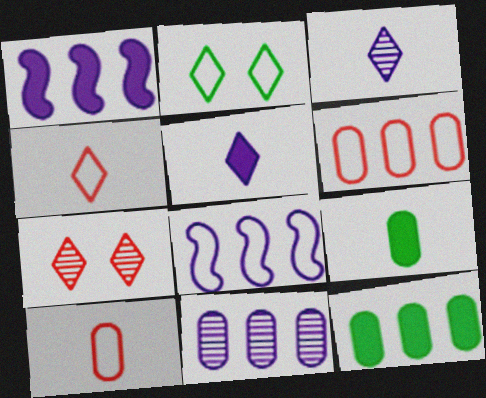[[2, 8, 10], 
[6, 11, 12], 
[7, 8, 9]]